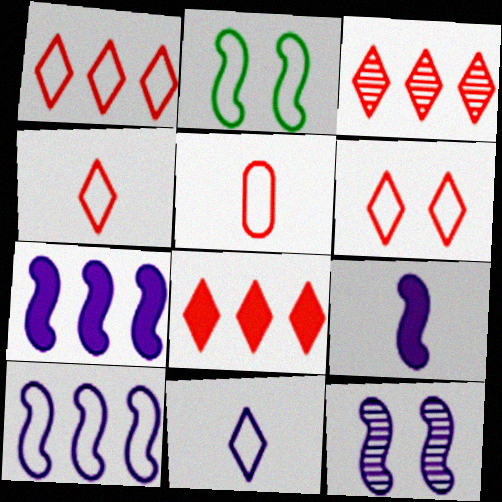[[1, 3, 8], 
[1, 4, 6], 
[9, 10, 12]]